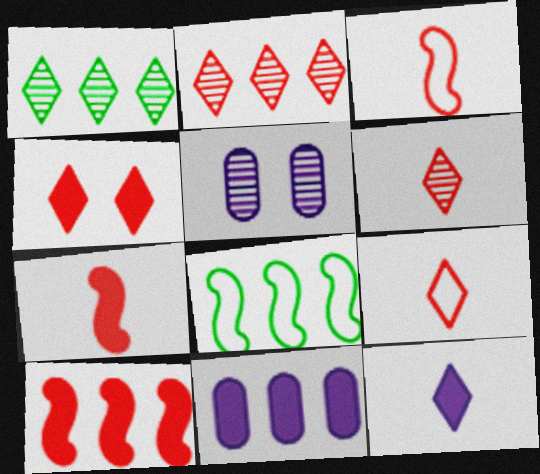[[2, 4, 9], 
[2, 8, 11]]